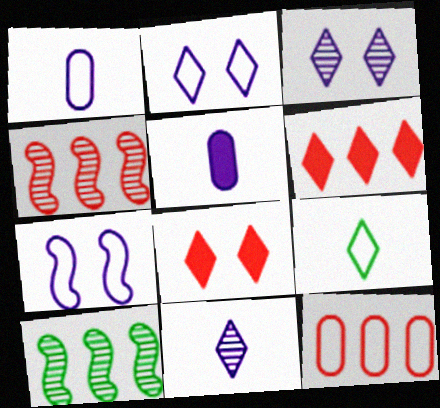[[1, 8, 10], 
[3, 6, 9], 
[4, 6, 12], 
[7, 9, 12]]